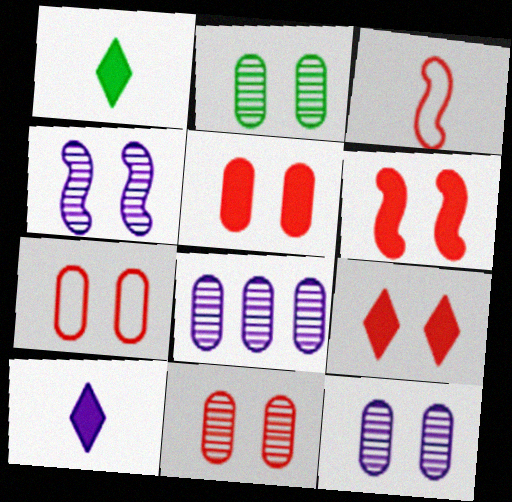[[2, 11, 12], 
[5, 6, 9], 
[5, 7, 11]]